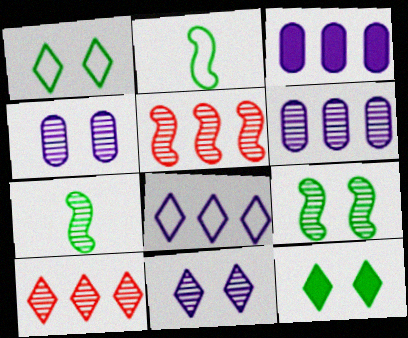[[4, 7, 10]]